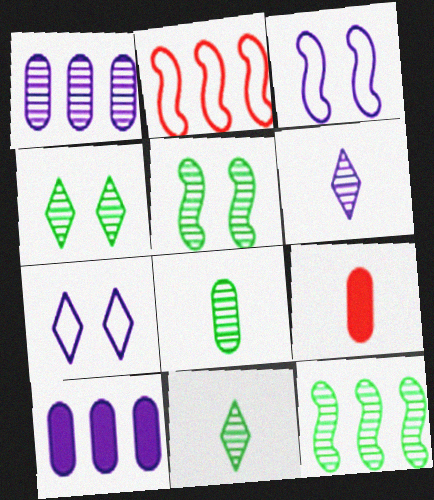[[3, 6, 10], 
[4, 8, 12], 
[7, 9, 12]]